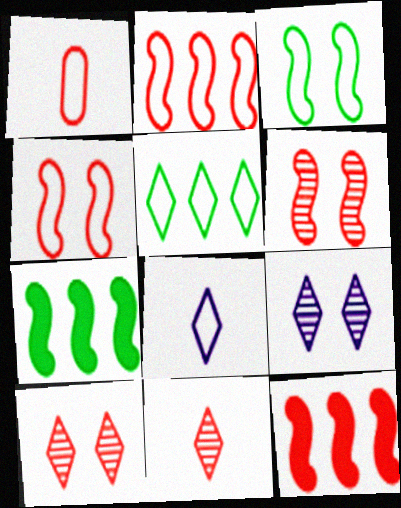[[1, 7, 9], 
[1, 10, 12]]